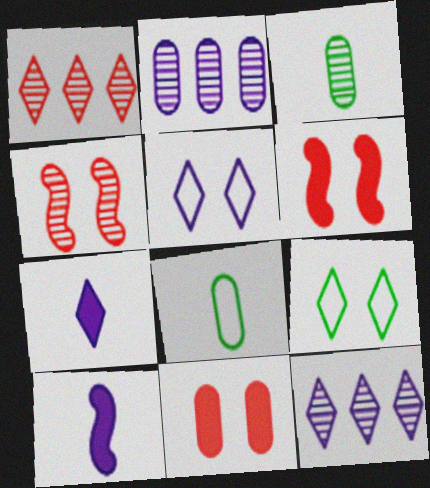[[1, 7, 9], 
[2, 5, 10], 
[2, 8, 11], 
[3, 4, 12], 
[5, 7, 12], 
[6, 8, 12]]